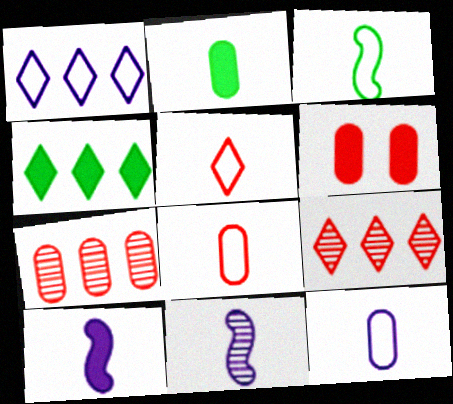[[1, 4, 9], 
[2, 5, 11], 
[3, 5, 12], 
[4, 6, 10], 
[6, 7, 8]]